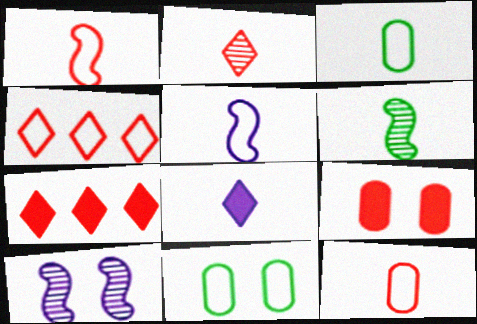[[3, 7, 10], 
[4, 5, 11], 
[6, 8, 12]]